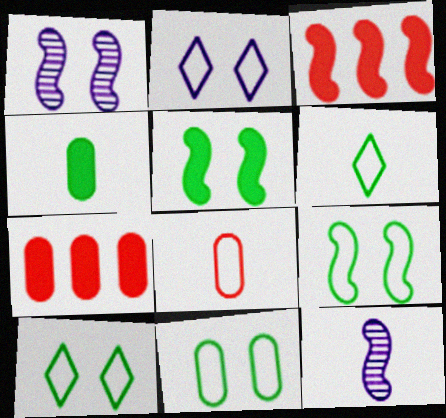[[1, 6, 7], 
[3, 9, 12], 
[7, 10, 12], 
[9, 10, 11]]